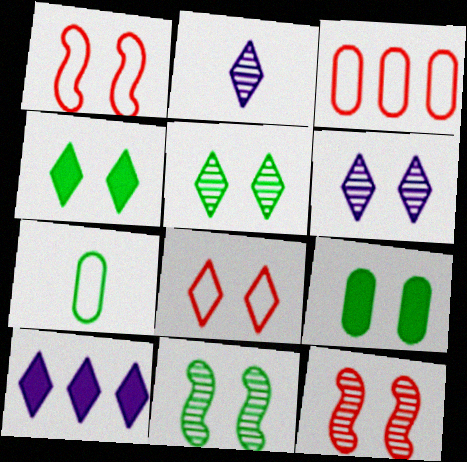[[1, 6, 9], 
[4, 6, 8], 
[7, 10, 12]]